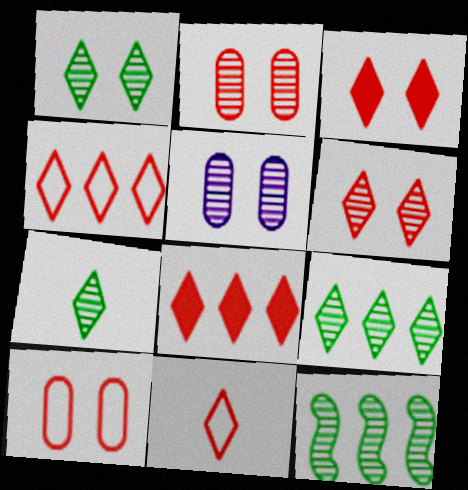[[1, 7, 9], 
[6, 8, 11]]